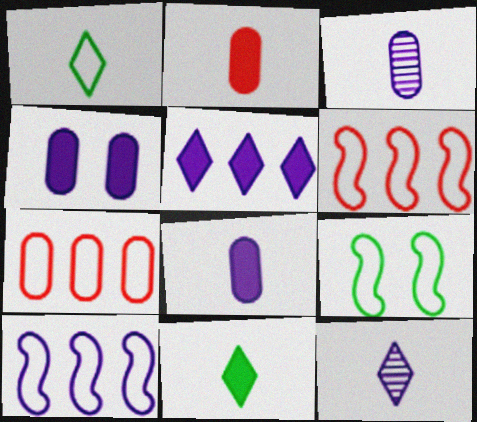[[4, 10, 12]]